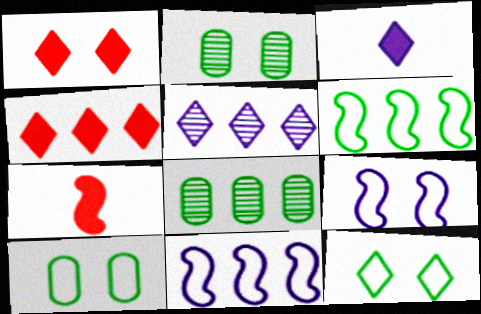[[1, 2, 9], 
[4, 8, 11], 
[5, 7, 10]]